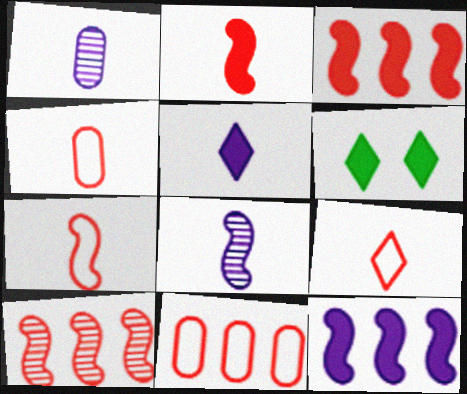[[4, 7, 9], 
[6, 8, 11]]